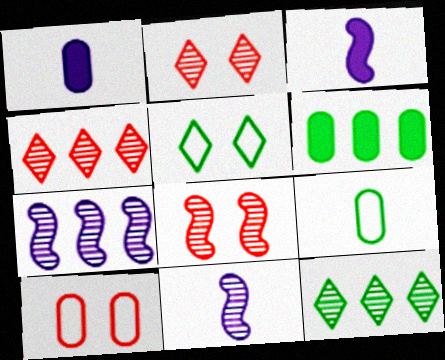[[3, 10, 12]]